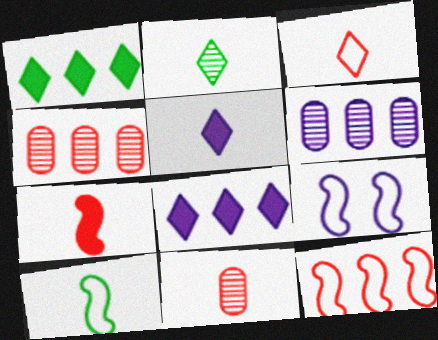[[1, 6, 12], 
[1, 9, 11], 
[2, 3, 5], 
[3, 7, 11], 
[5, 6, 9], 
[5, 10, 11], 
[9, 10, 12]]